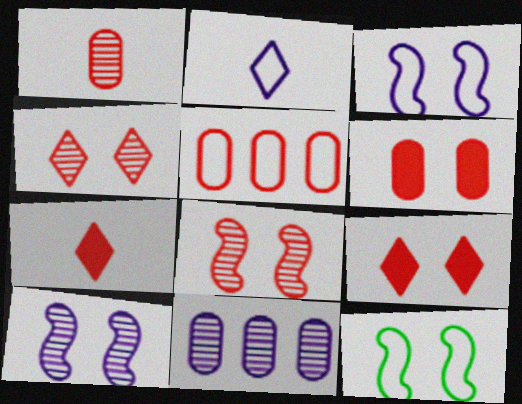[[1, 5, 6], 
[2, 5, 12], 
[5, 7, 8], 
[7, 11, 12]]